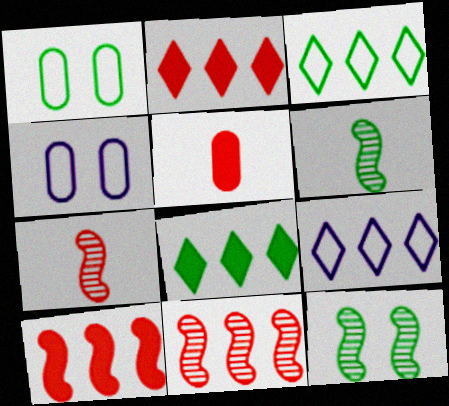[[1, 6, 8], 
[2, 4, 6], 
[4, 7, 8], 
[5, 9, 12]]